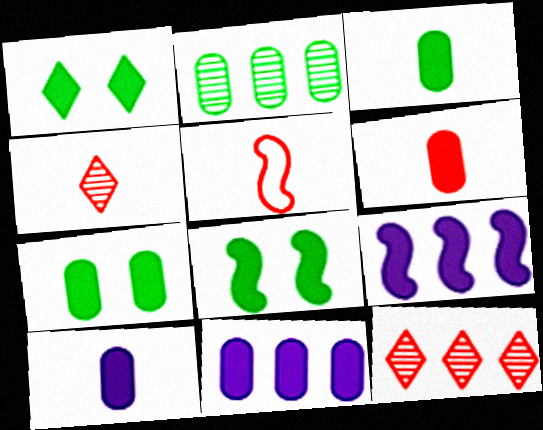[[1, 6, 9], 
[1, 7, 8], 
[3, 6, 10], 
[4, 5, 6], 
[6, 7, 11]]